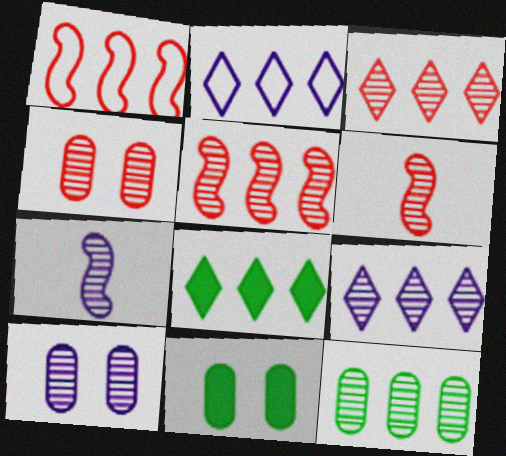[[2, 3, 8], 
[2, 6, 11], 
[3, 4, 6], 
[5, 9, 12], 
[7, 9, 10]]